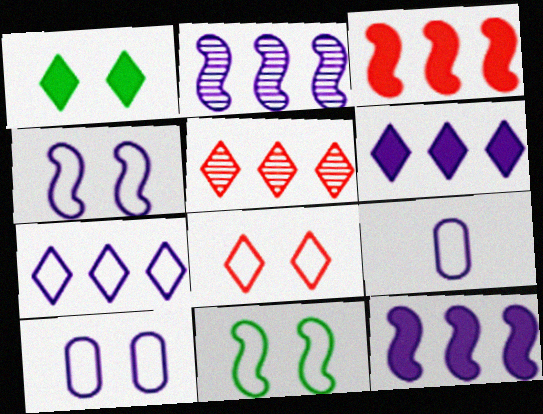[[4, 7, 9], 
[8, 10, 11]]